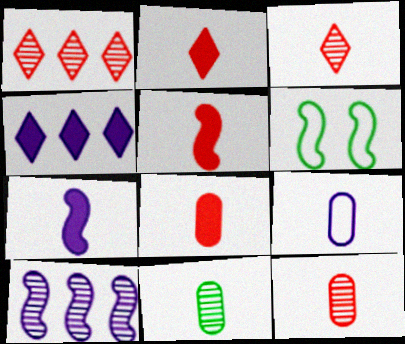[[2, 5, 8], 
[4, 6, 12], 
[5, 6, 10], 
[8, 9, 11]]